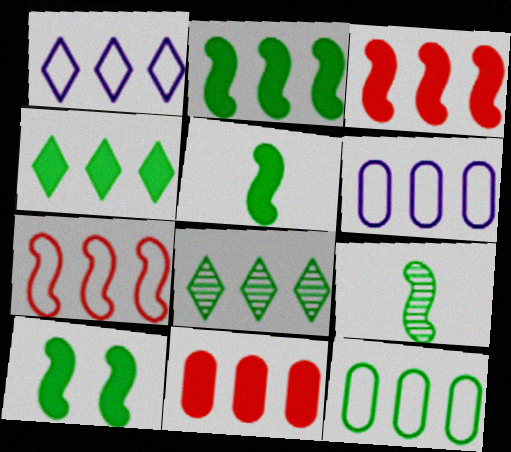[[1, 7, 12], 
[2, 5, 10], 
[2, 8, 12], 
[3, 6, 8]]